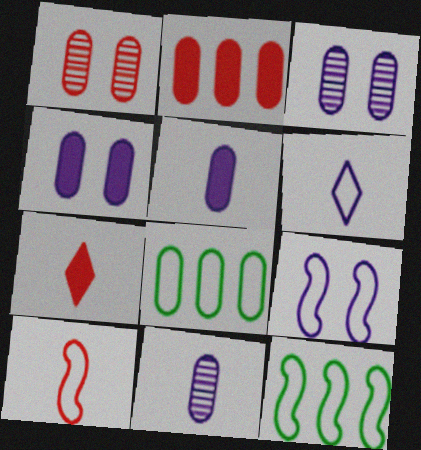[[1, 5, 8], 
[3, 7, 12], 
[9, 10, 12]]